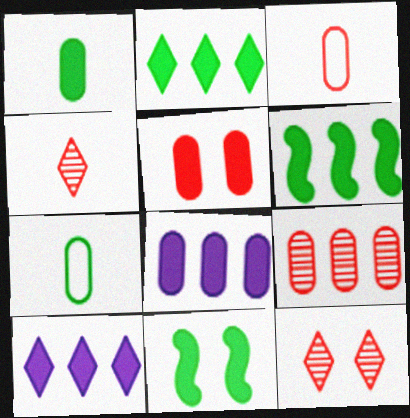[[1, 2, 11], 
[1, 5, 8], 
[3, 5, 9]]